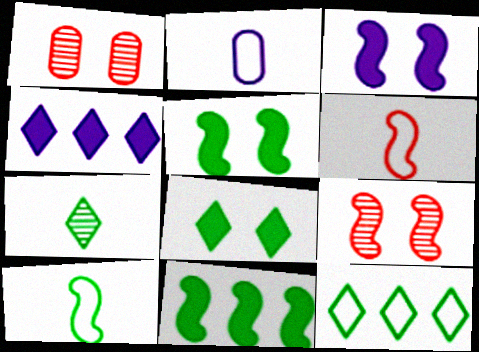[[1, 4, 10], 
[7, 8, 12]]